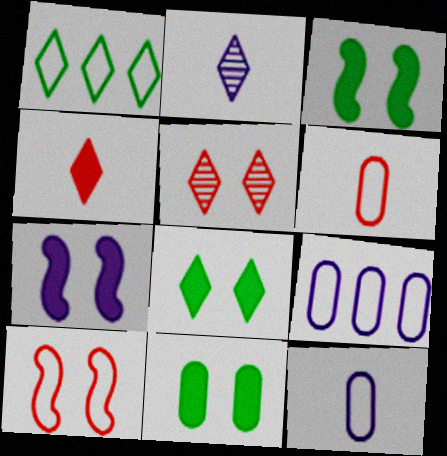[[1, 10, 12], 
[2, 7, 9], 
[3, 8, 11]]